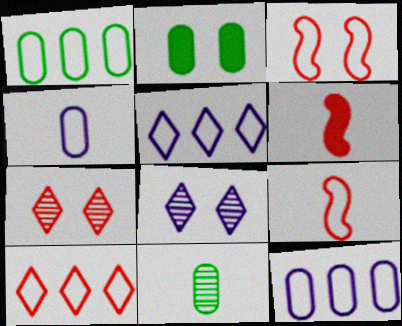[[1, 2, 11], 
[1, 6, 8], 
[2, 3, 8]]